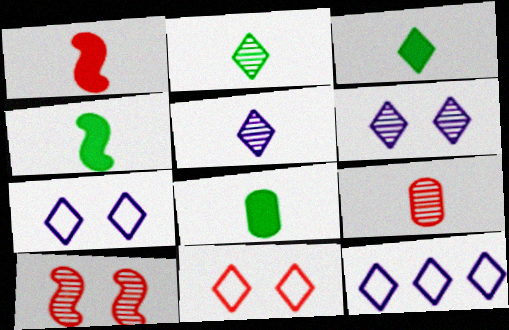[[3, 4, 8], 
[8, 10, 12]]